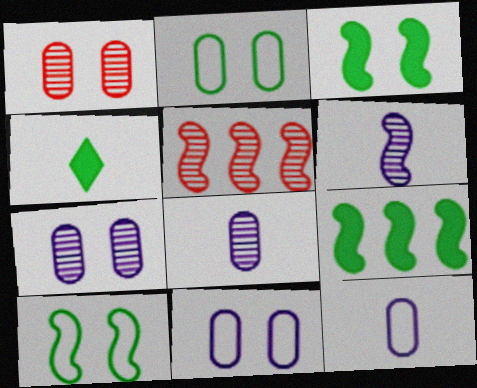[[4, 5, 11]]